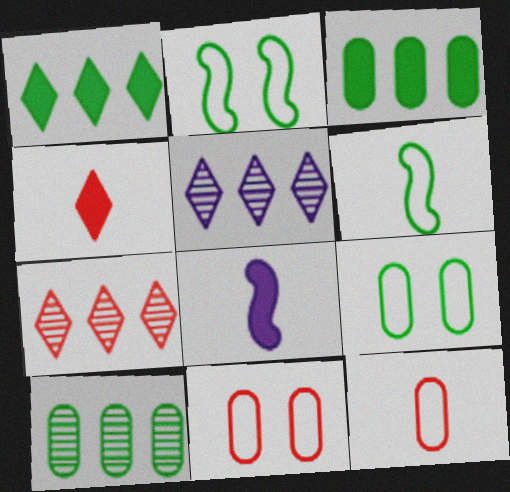[[7, 8, 9]]